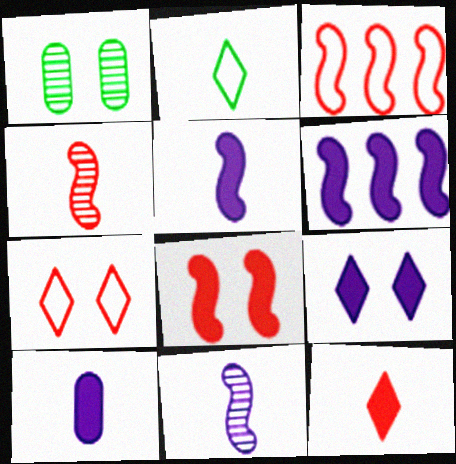[[2, 4, 10], 
[3, 4, 8], 
[6, 9, 10]]